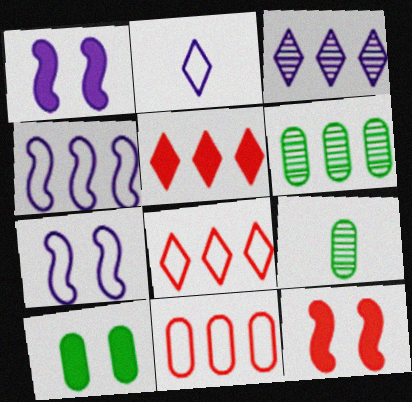[[1, 8, 9], 
[2, 6, 12], 
[4, 5, 6], 
[5, 7, 9]]